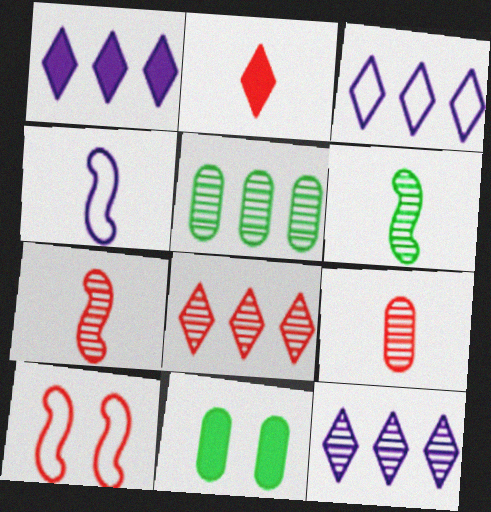[[1, 3, 12], 
[3, 7, 11], 
[4, 8, 11]]